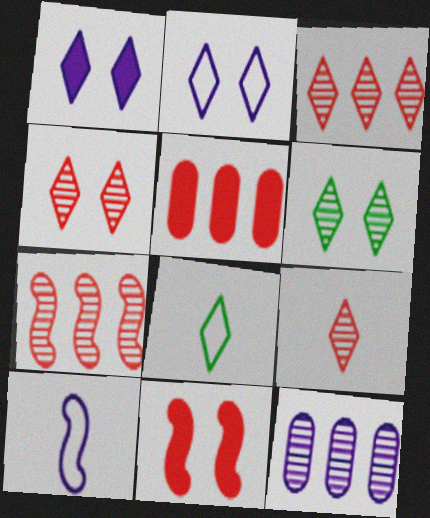[[1, 3, 8], 
[1, 10, 12], 
[3, 4, 9], 
[5, 6, 10], 
[8, 11, 12]]